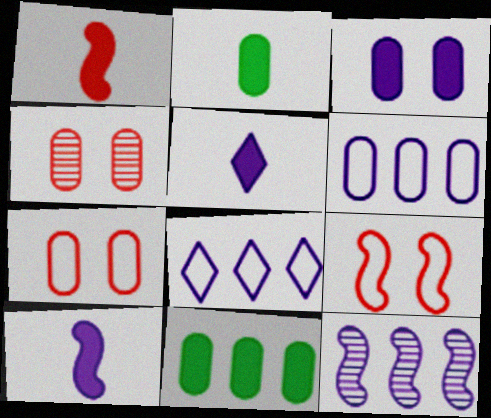[[1, 2, 5], 
[2, 4, 6]]